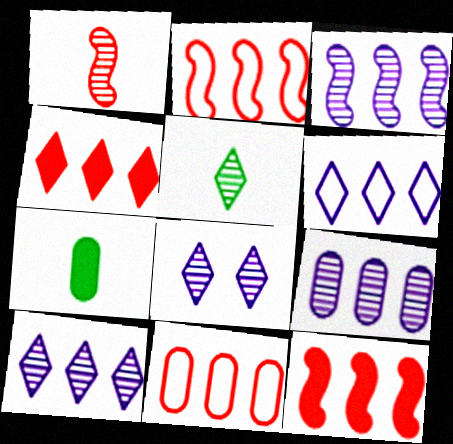[[2, 7, 8], 
[3, 9, 10]]